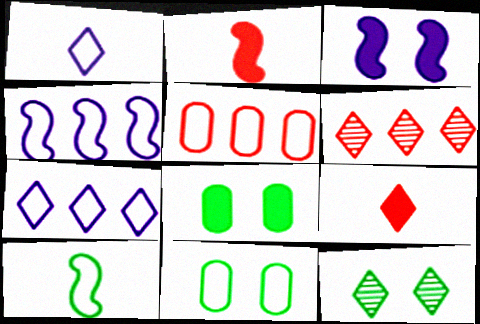[[7, 9, 12]]